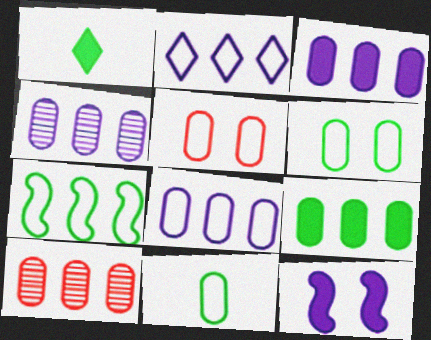[[3, 4, 8], 
[5, 8, 11], 
[8, 9, 10]]